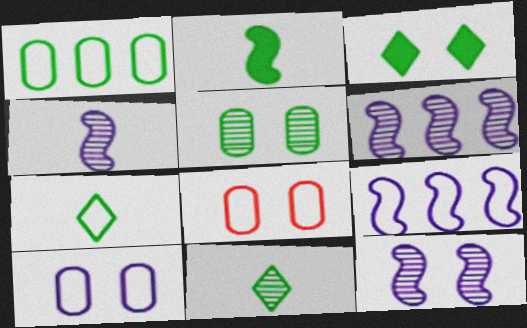[[3, 8, 12], 
[4, 6, 12], 
[7, 8, 9]]